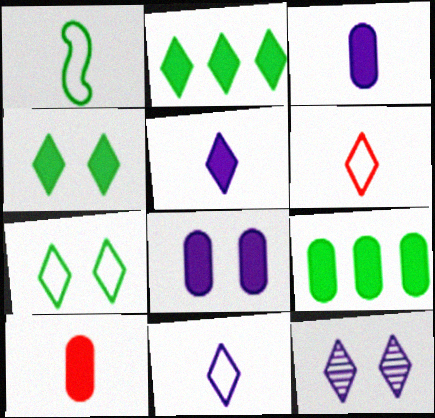[[2, 6, 12], 
[8, 9, 10]]